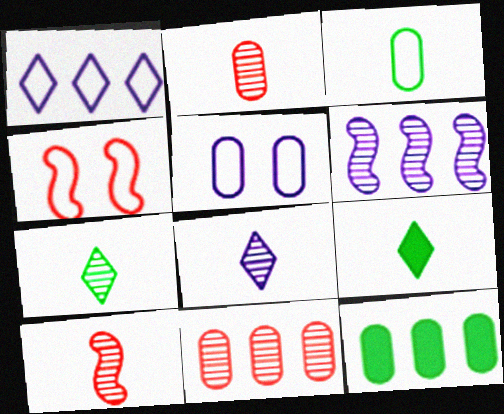[[1, 3, 4], 
[2, 5, 12], 
[4, 8, 12]]